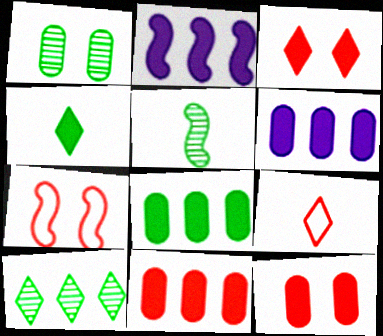[[1, 2, 9], 
[1, 5, 10], 
[2, 4, 12], 
[2, 5, 7], 
[6, 8, 11]]